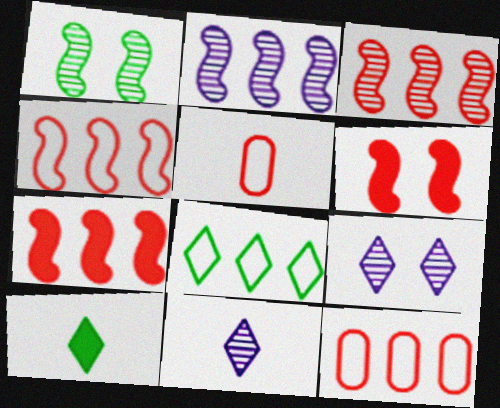[[3, 4, 7]]